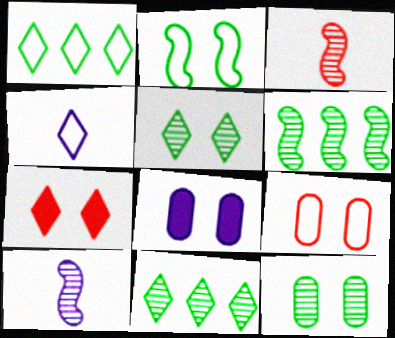[[1, 3, 8], 
[4, 7, 11], 
[8, 9, 12]]